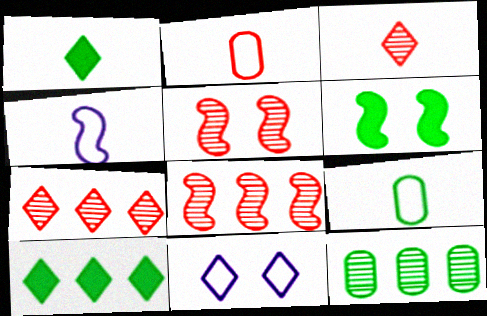[[1, 7, 11], 
[3, 10, 11], 
[4, 6, 8]]